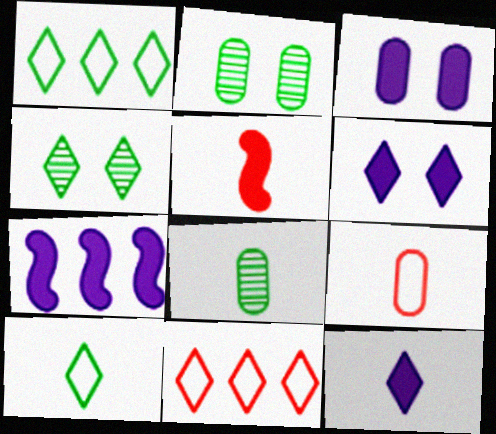[[3, 7, 12], 
[4, 7, 9], 
[4, 11, 12]]